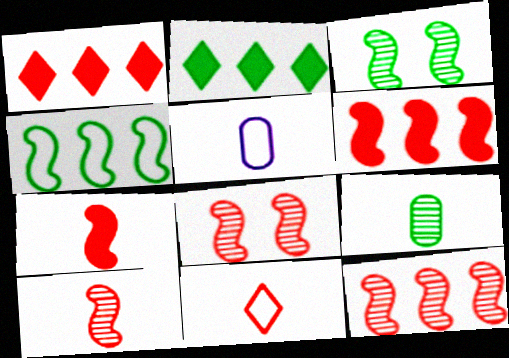[[1, 3, 5], 
[2, 5, 8], 
[8, 10, 12]]